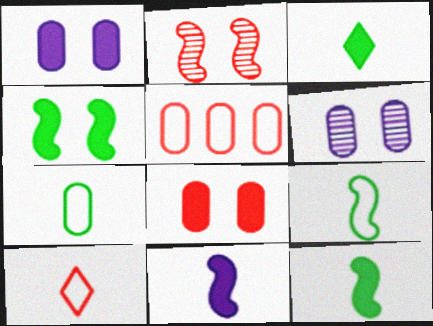[]